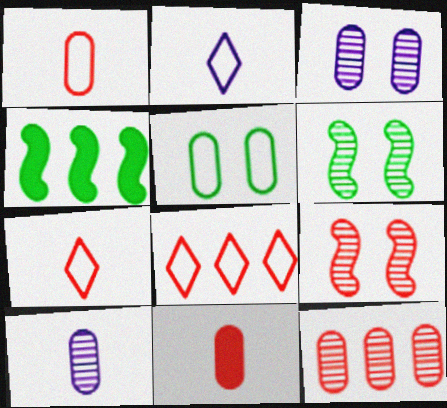[[3, 4, 7], 
[8, 9, 11]]